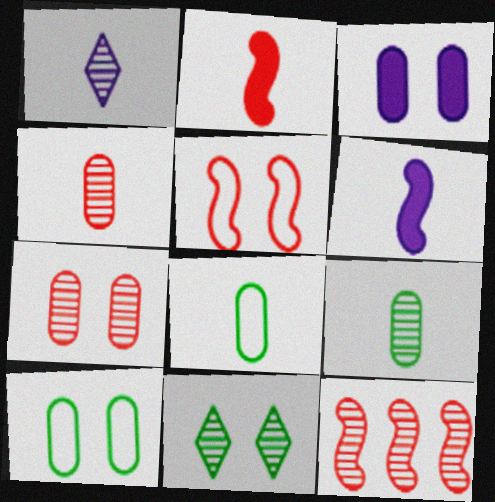[[1, 2, 8], 
[2, 5, 12], 
[3, 5, 11], 
[3, 7, 10]]